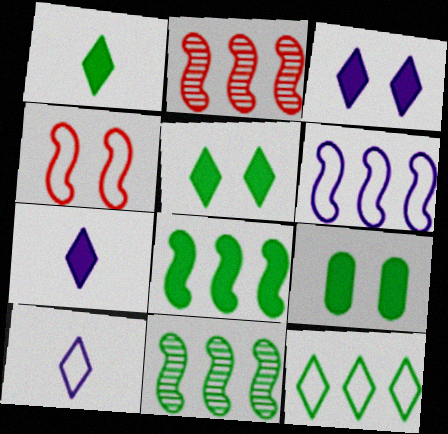[[1, 8, 9], 
[2, 6, 8], 
[2, 9, 10]]